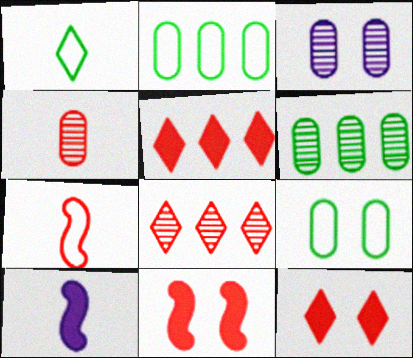[[1, 4, 10], 
[3, 4, 6], 
[8, 9, 10]]